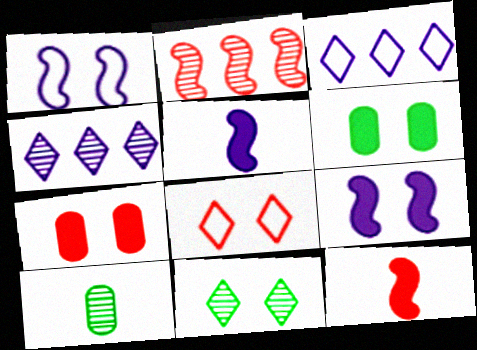[[1, 7, 11]]